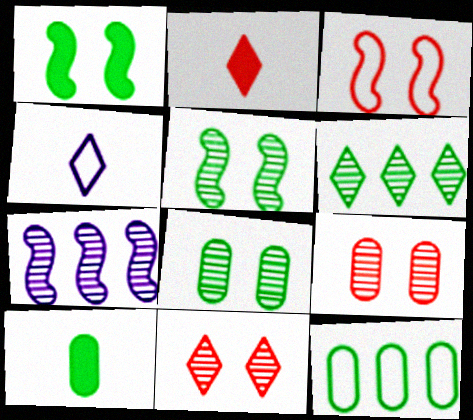[[3, 4, 12], 
[8, 10, 12]]